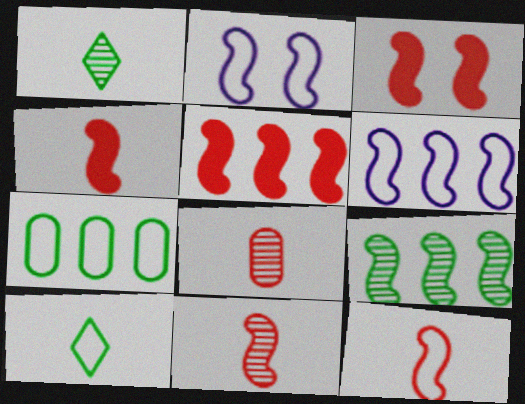[[2, 4, 9], 
[3, 4, 5], 
[4, 11, 12], 
[5, 6, 9]]